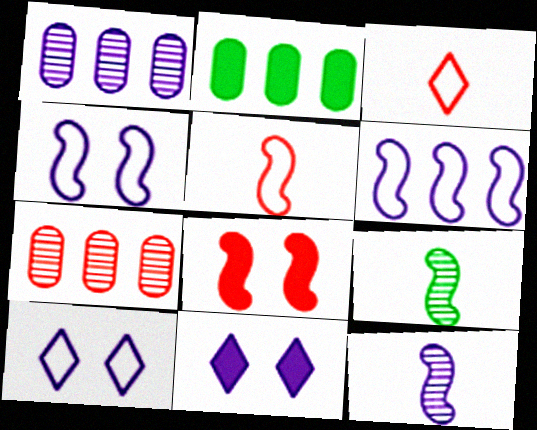[[3, 7, 8], 
[6, 8, 9]]